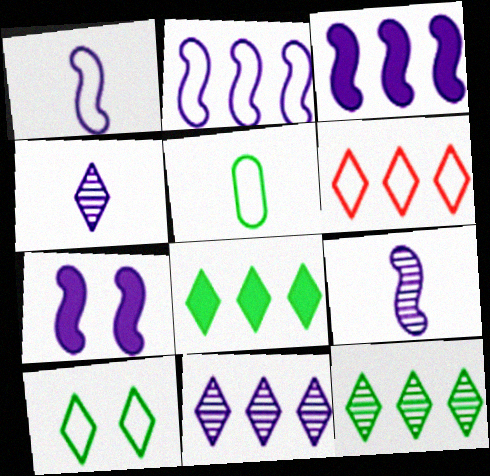[[2, 7, 9], 
[6, 8, 11]]